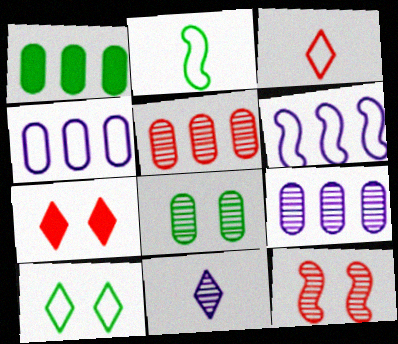[[1, 4, 5], 
[2, 7, 9]]